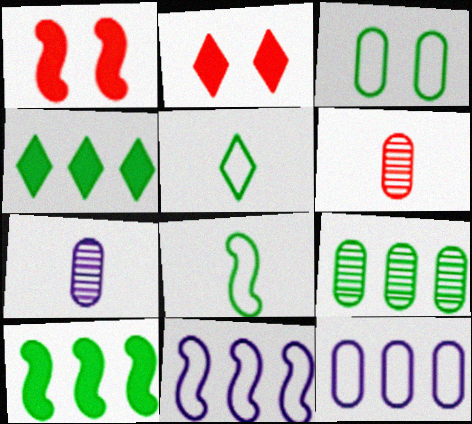[]